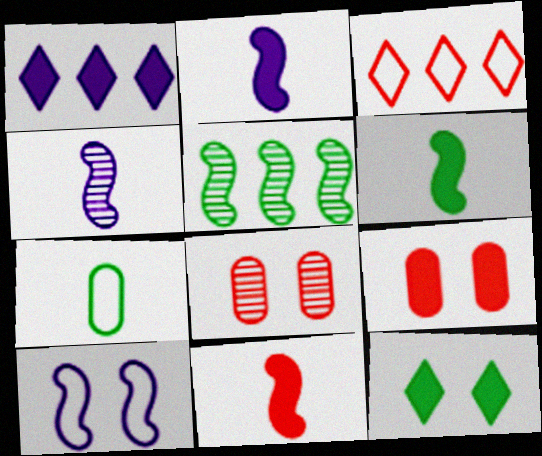[[1, 6, 9], 
[2, 6, 11], 
[3, 7, 10], 
[3, 8, 11], 
[5, 7, 12], 
[5, 10, 11], 
[8, 10, 12]]